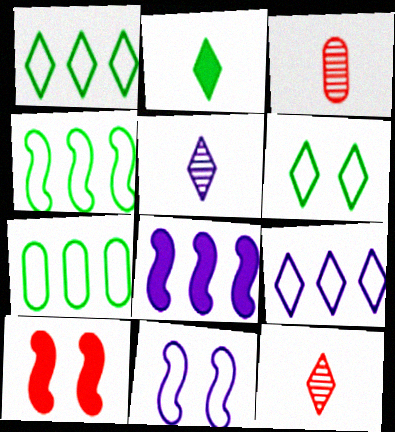[[1, 4, 7], 
[3, 6, 8], 
[5, 7, 10]]